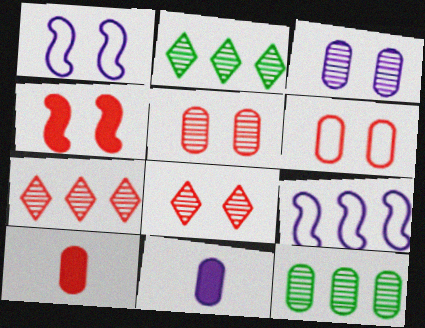[[1, 2, 10], 
[4, 6, 8], 
[6, 11, 12]]